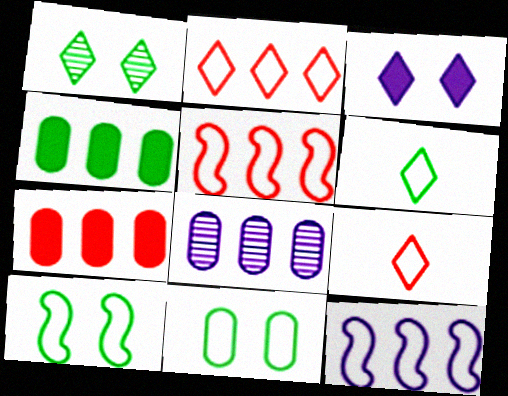[[9, 11, 12]]